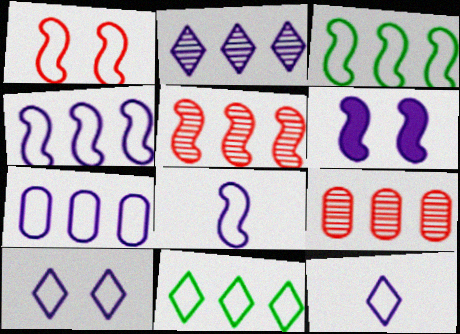[[1, 3, 8], 
[7, 8, 10]]